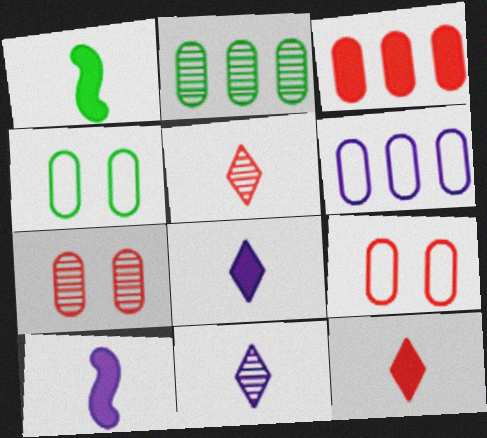[[2, 3, 6]]